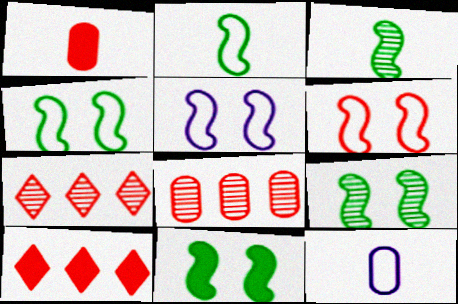[[1, 6, 7], 
[4, 5, 6], 
[4, 9, 11], 
[7, 11, 12], 
[9, 10, 12]]